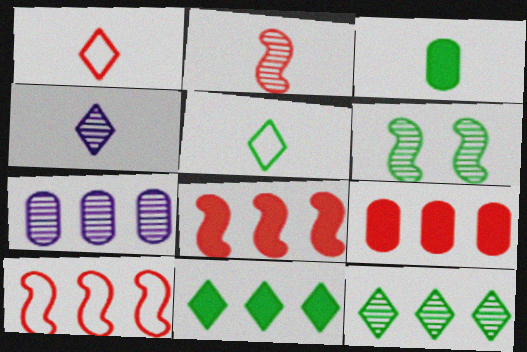[[7, 10, 11]]